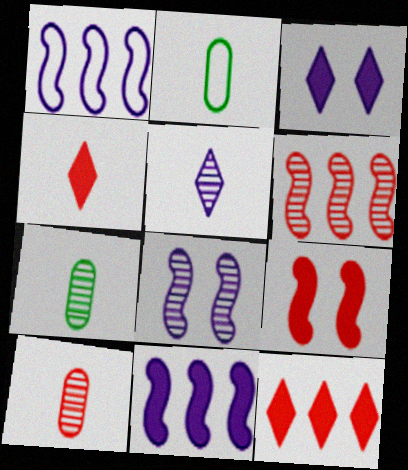[[2, 3, 6], 
[2, 8, 12]]